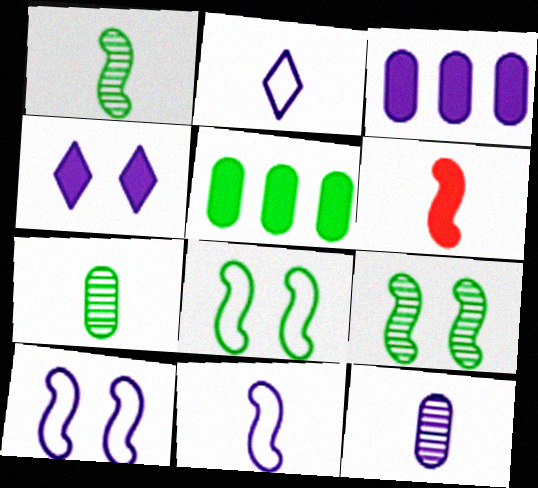[[1, 6, 11], 
[2, 6, 7], 
[4, 5, 6]]